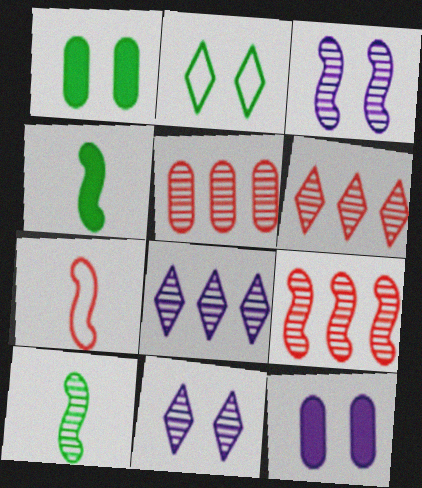[[1, 7, 8], 
[3, 9, 10], 
[5, 6, 9], 
[5, 10, 11]]